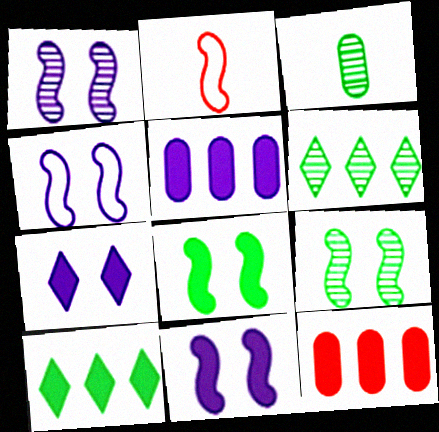[[1, 4, 11], 
[3, 6, 9]]